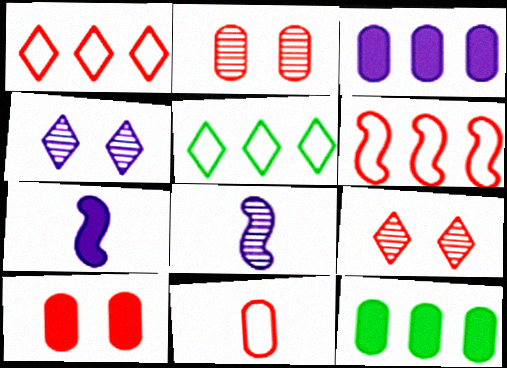[[2, 5, 7], 
[5, 8, 10]]